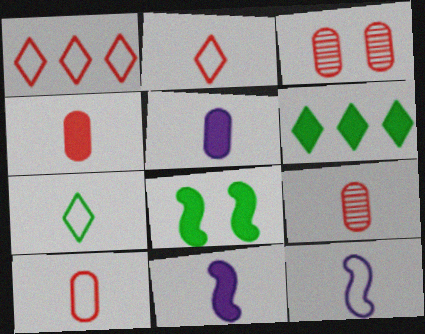[[3, 6, 12], 
[4, 9, 10], 
[7, 9, 11], 
[7, 10, 12]]